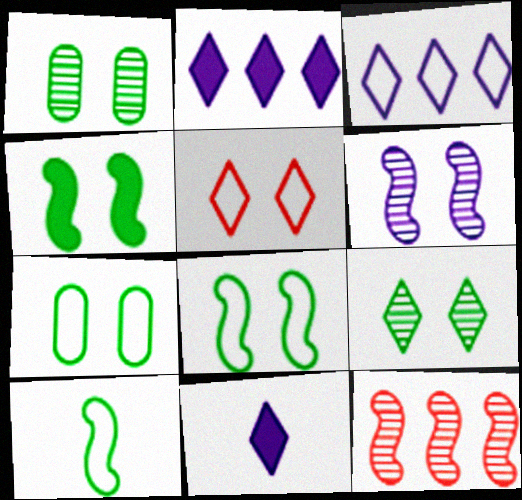[[4, 7, 9], 
[7, 11, 12]]